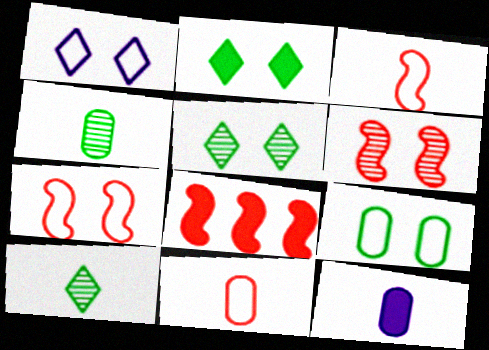[[1, 4, 8], 
[1, 7, 9], 
[2, 8, 12], 
[3, 6, 8], 
[3, 10, 12], 
[4, 11, 12]]